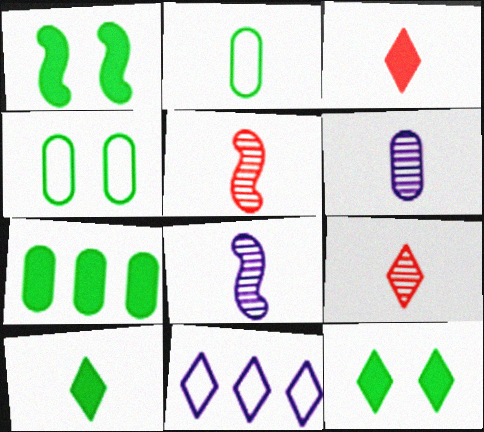[[1, 7, 10], 
[2, 3, 8], 
[9, 11, 12]]